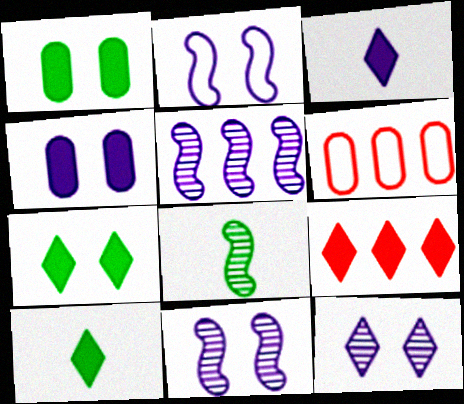[[2, 4, 12], 
[3, 7, 9], 
[6, 10, 11]]